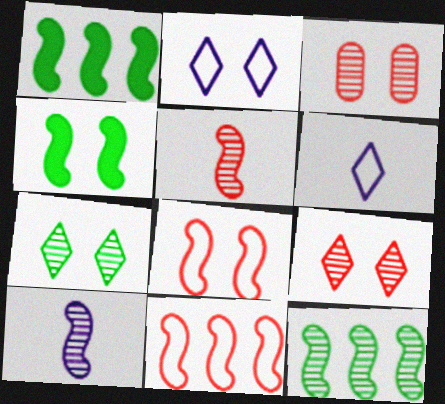[[1, 3, 6], 
[1, 8, 10], 
[2, 3, 4], 
[4, 10, 11]]